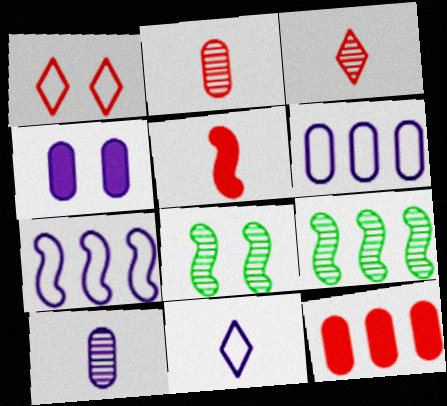[[1, 4, 8], 
[4, 6, 10], 
[5, 7, 8], 
[8, 11, 12]]